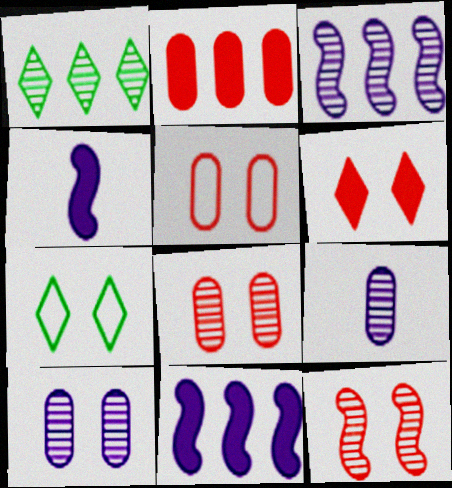[[1, 4, 5], 
[1, 9, 12], 
[5, 6, 12]]